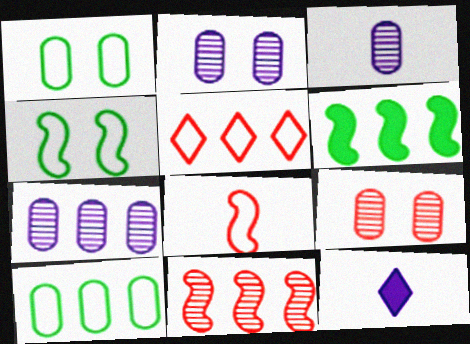[[1, 11, 12], 
[2, 3, 7], 
[5, 6, 7]]